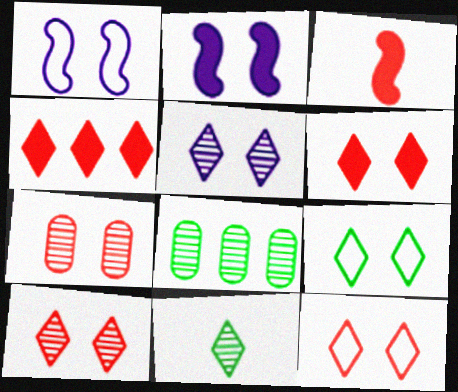[[2, 7, 9], 
[5, 6, 9], 
[6, 10, 12]]